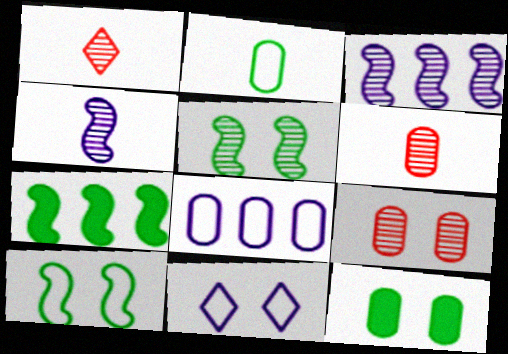[[6, 7, 11], 
[6, 8, 12]]